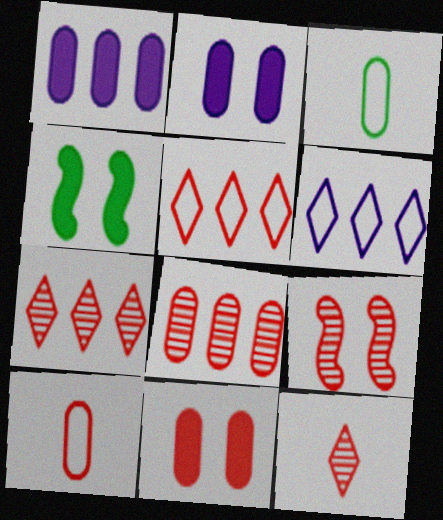[[2, 3, 8], 
[8, 9, 12], 
[8, 10, 11]]